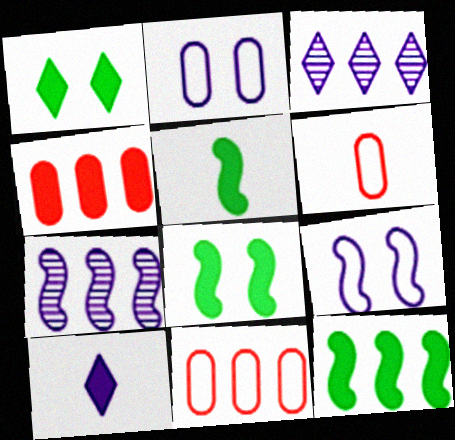[[1, 6, 7], 
[2, 7, 10], 
[3, 6, 8], 
[3, 11, 12], 
[4, 8, 10], 
[5, 8, 12]]